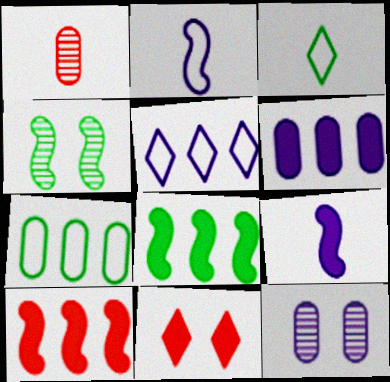[[1, 3, 9], 
[2, 4, 10], 
[3, 10, 12], 
[5, 9, 12]]